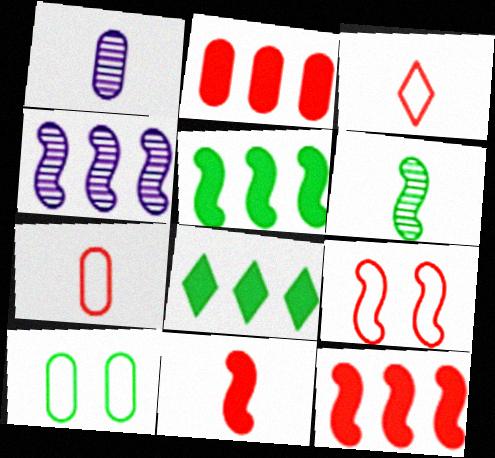[[1, 2, 10], 
[1, 8, 9], 
[6, 8, 10]]